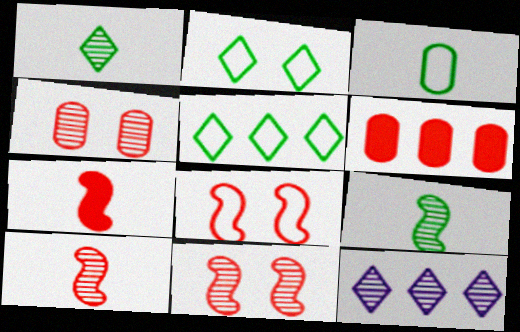[[4, 9, 12]]